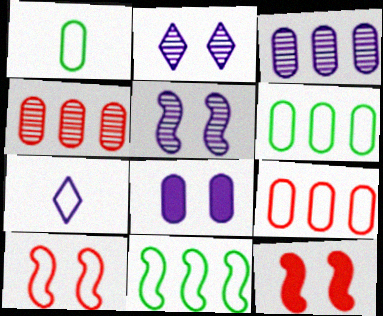[[1, 4, 8], 
[6, 7, 10]]